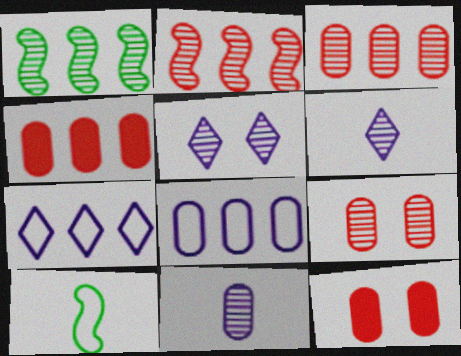[[1, 4, 7], 
[1, 6, 9], 
[4, 5, 10]]